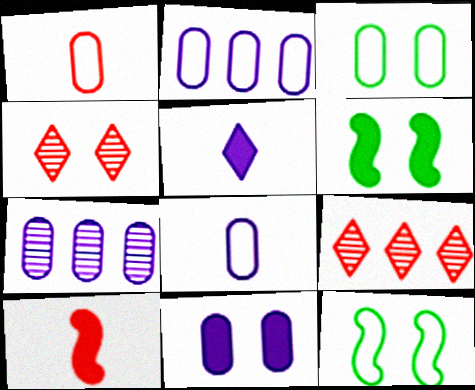[[1, 2, 3], 
[4, 11, 12], 
[6, 8, 9], 
[7, 8, 11]]